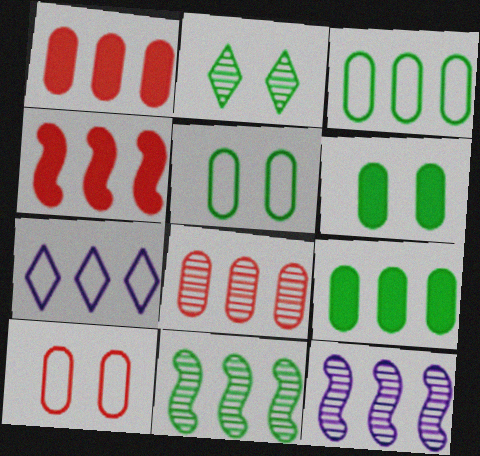[[1, 7, 11]]